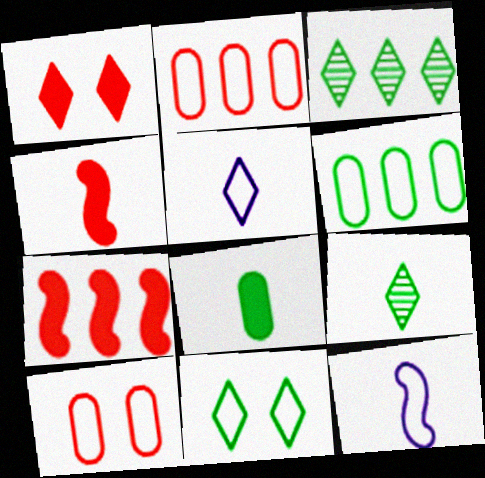[[1, 3, 5], 
[2, 11, 12]]